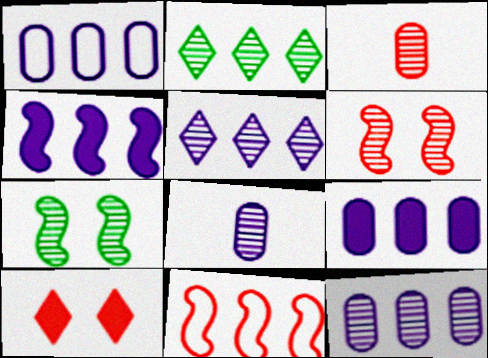[[1, 4, 5], 
[1, 9, 12], 
[2, 6, 8], 
[2, 9, 11], 
[3, 5, 7], 
[3, 10, 11]]